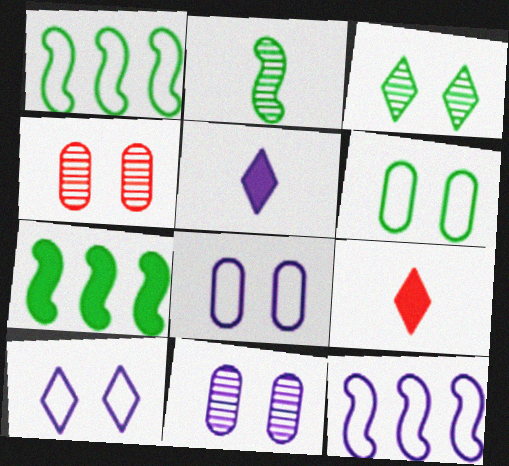[[1, 4, 5], 
[1, 9, 11], 
[5, 11, 12]]